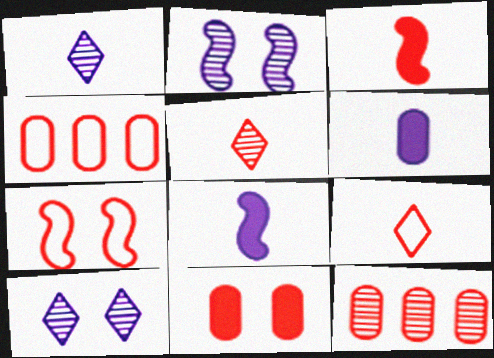[[4, 7, 9]]